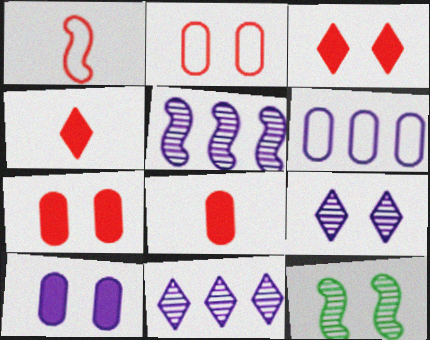[[4, 6, 12]]